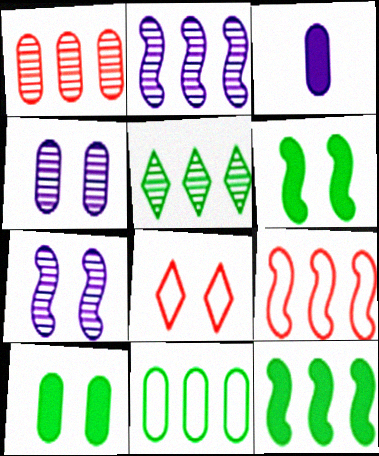[[1, 2, 5], 
[2, 9, 12], 
[4, 6, 8], 
[5, 11, 12], 
[7, 8, 10]]